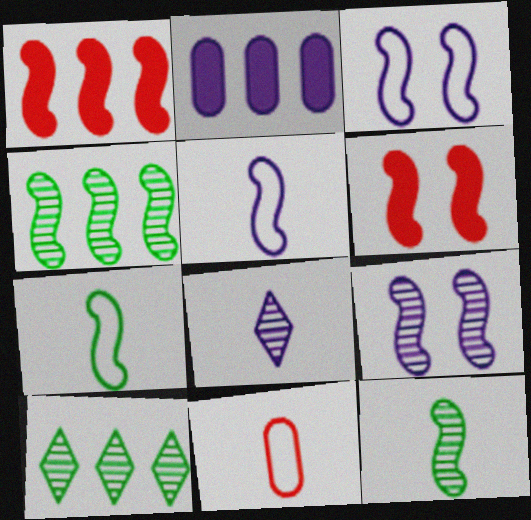[[1, 3, 12], 
[1, 7, 9], 
[2, 3, 8], 
[4, 5, 6]]